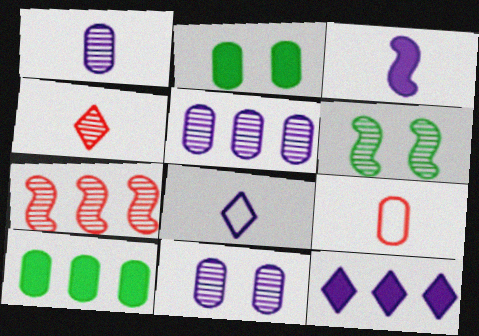[[1, 3, 8], 
[1, 5, 11], 
[2, 5, 9], 
[2, 7, 8], 
[4, 5, 6], 
[6, 9, 12], 
[9, 10, 11]]